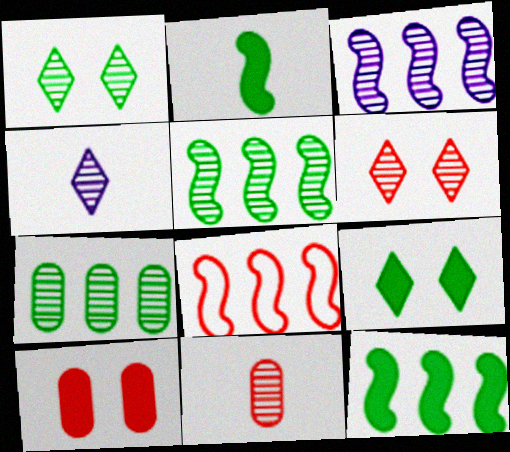[[1, 3, 11], 
[3, 8, 12]]